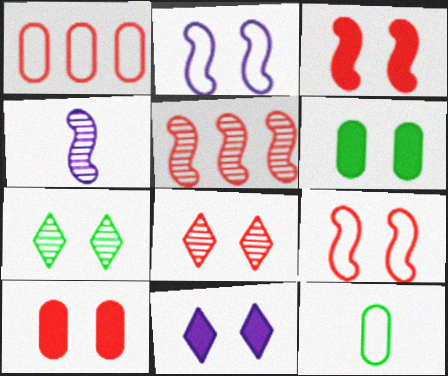[[2, 6, 8], 
[2, 7, 10], 
[3, 6, 11], 
[5, 11, 12], 
[8, 9, 10]]